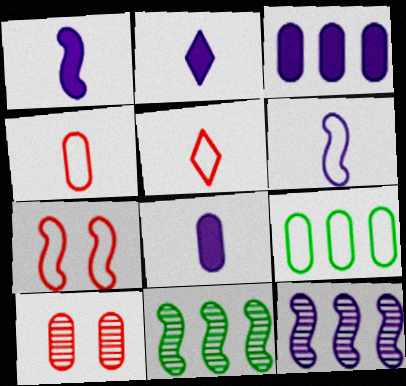[[1, 2, 8], 
[1, 7, 11], 
[8, 9, 10]]